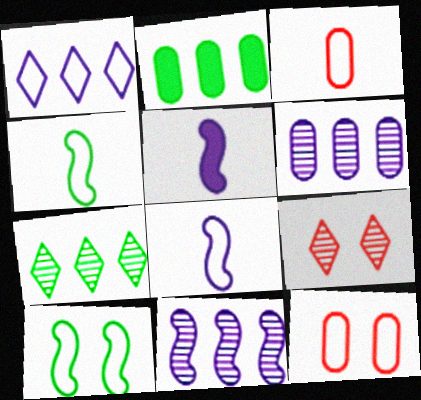[[1, 3, 10], 
[1, 4, 12], 
[2, 8, 9], 
[5, 7, 12]]